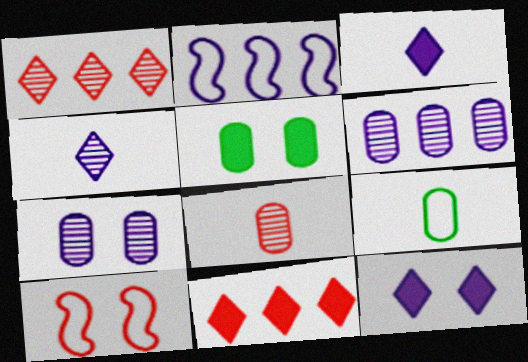[[2, 3, 7], 
[8, 10, 11]]